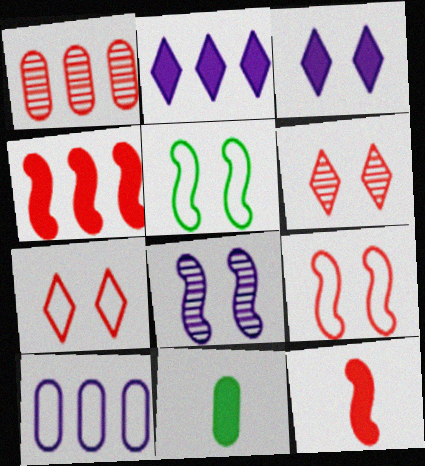[[1, 7, 12], 
[3, 4, 11]]